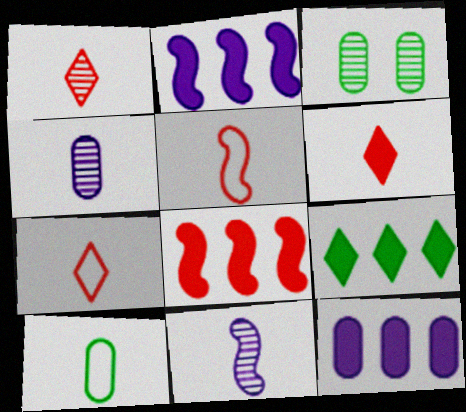[[1, 6, 7], 
[2, 3, 7], 
[6, 10, 11], 
[8, 9, 12]]